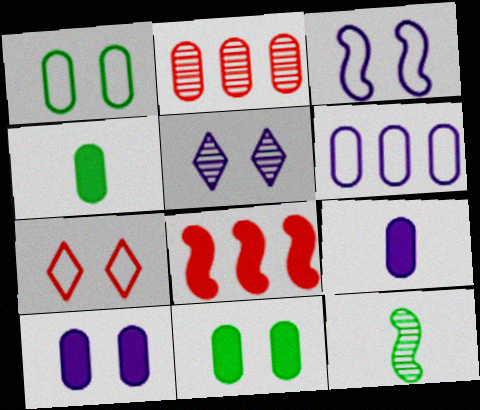[[1, 2, 9], 
[1, 3, 7], 
[2, 5, 12], 
[3, 5, 10], 
[3, 8, 12]]